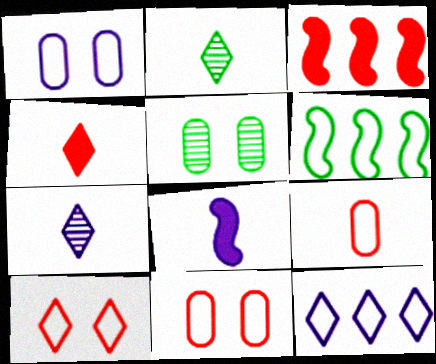[[1, 2, 3], 
[2, 8, 9]]